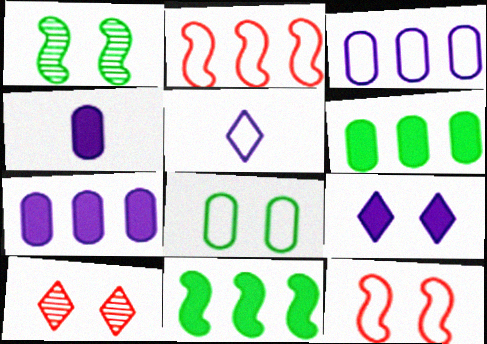[[2, 5, 8]]